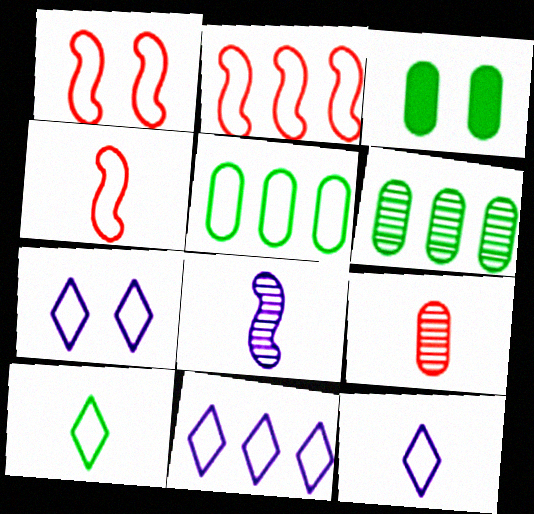[[1, 2, 4], 
[1, 5, 12], 
[2, 5, 11], 
[4, 5, 7], 
[7, 11, 12]]